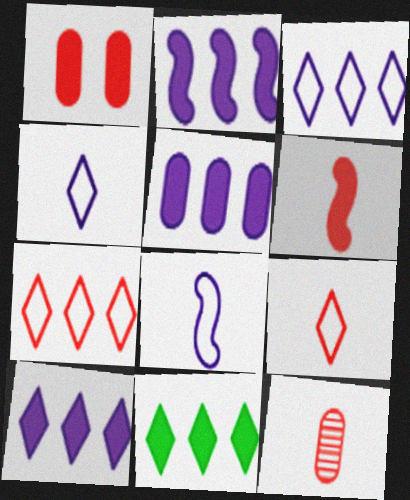[[2, 5, 10], 
[6, 9, 12]]